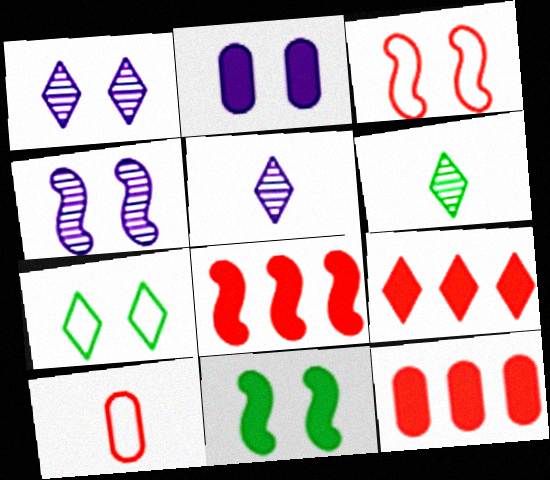[[3, 4, 11], 
[5, 7, 9], 
[8, 9, 12]]